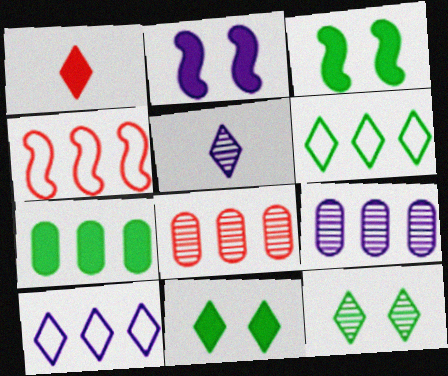[[1, 2, 7], 
[1, 10, 12]]